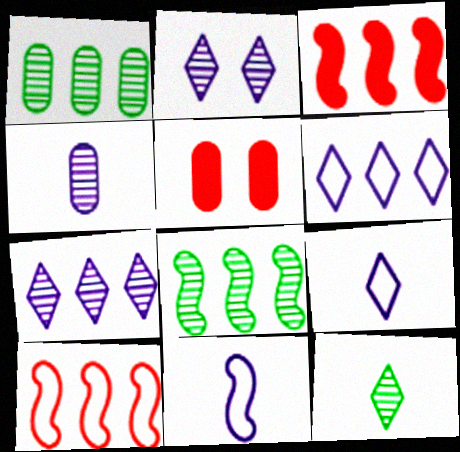[[1, 3, 6], 
[5, 8, 9]]